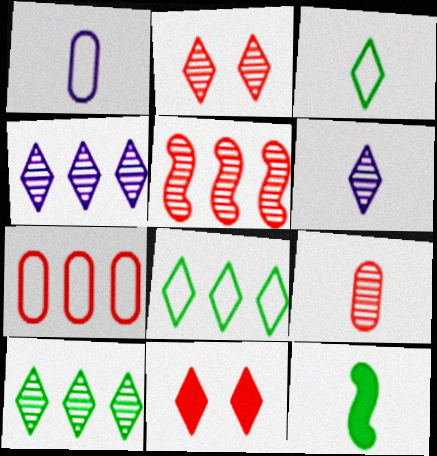[[2, 5, 9], 
[2, 6, 10], 
[3, 4, 11], 
[6, 8, 11]]